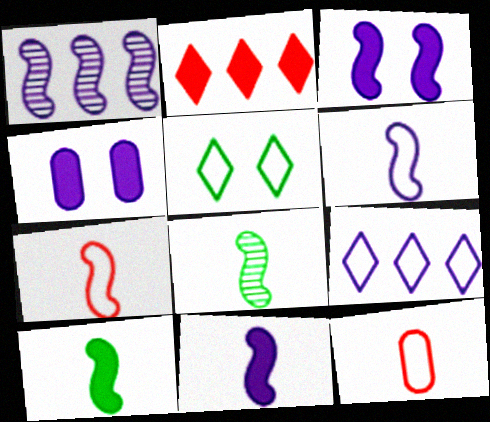[[1, 3, 6], 
[2, 4, 10], 
[7, 8, 11]]